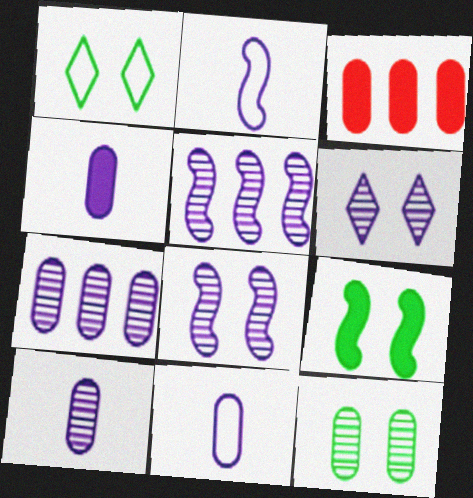[[1, 9, 12], 
[3, 11, 12], 
[4, 10, 11], 
[5, 6, 10]]